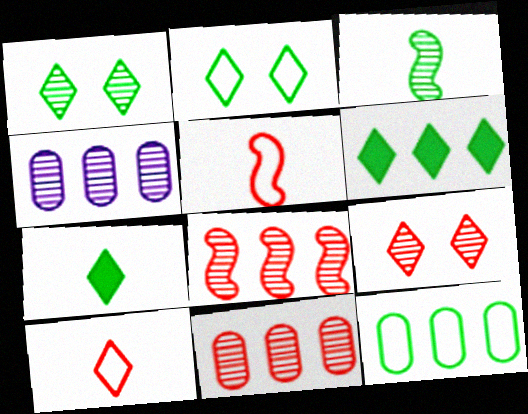[[3, 4, 9]]